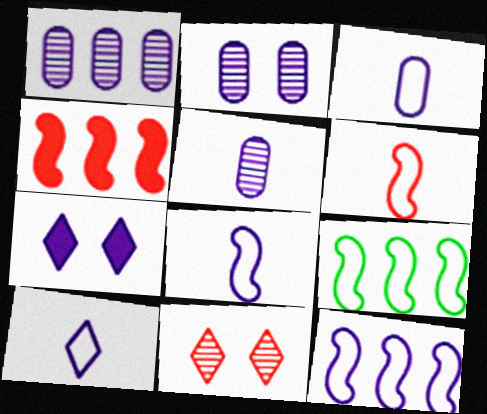[[1, 2, 5], 
[1, 7, 8], 
[3, 8, 10], 
[5, 7, 12]]